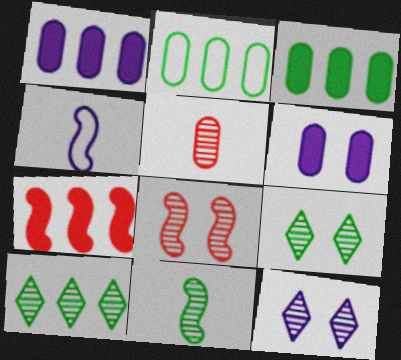[[1, 4, 12], 
[2, 5, 6]]